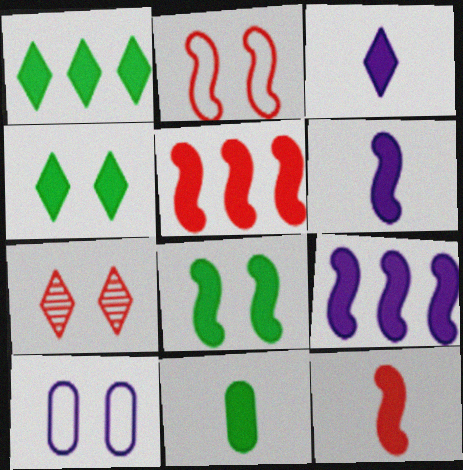[[1, 8, 11], 
[3, 11, 12], 
[5, 6, 8], 
[7, 8, 10], 
[8, 9, 12]]